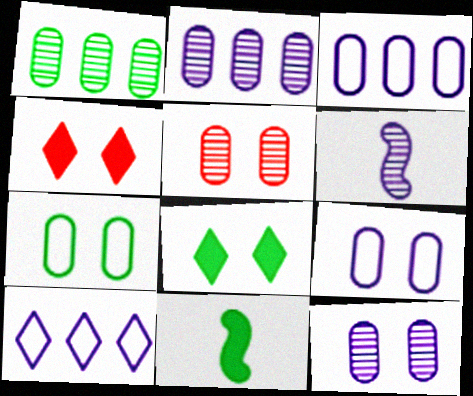[[5, 10, 11]]